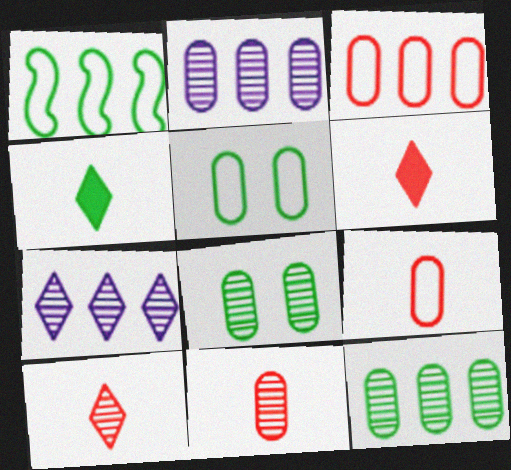[[1, 4, 8], 
[2, 8, 11]]